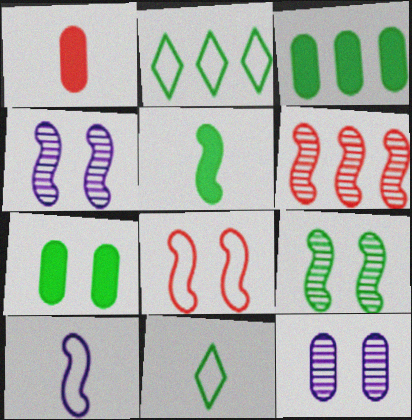[[1, 2, 4], 
[3, 9, 11]]